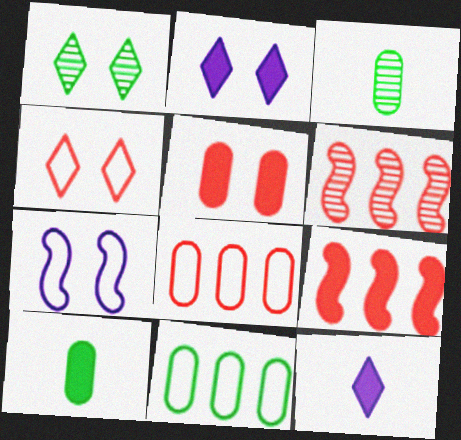[[1, 2, 4], 
[1, 5, 7], 
[2, 9, 10]]